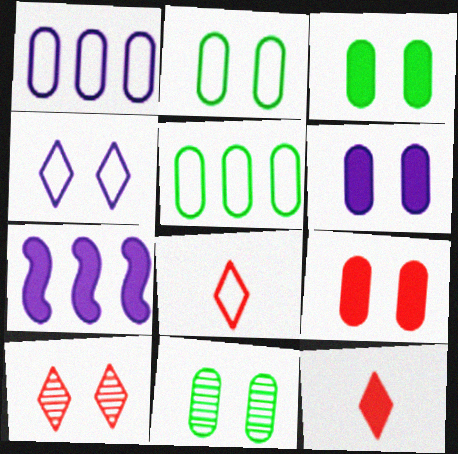[[2, 3, 11], 
[3, 6, 9], 
[3, 7, 12], 
[7, 8, 11]]